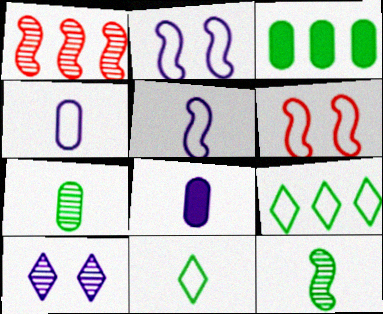[[1, 7, 10], 
[4, 6, 9]]